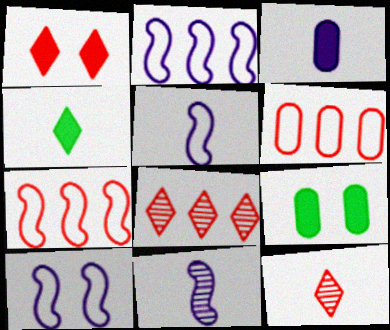[[2, 5, 10], 
[2, 9, 12], 
[5, 8, 9]]